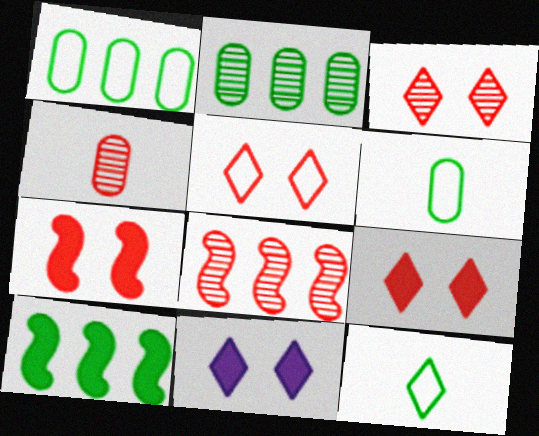[[3, 4, 8], 
[3, 5, 9], 
[6, 8, 11]]